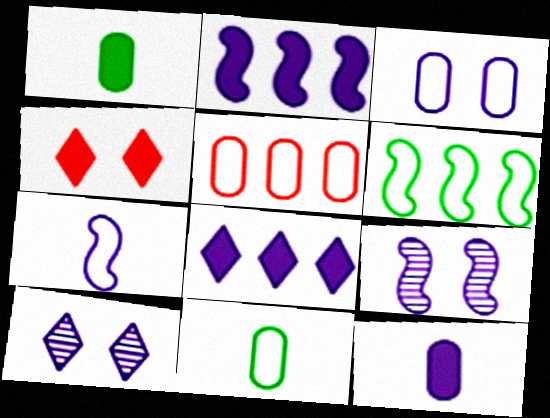[[1, 2, 4], 
[2, 7, 9], 
[3, 5, 11]]